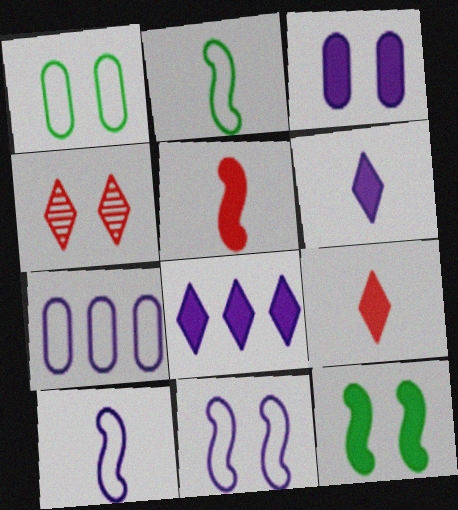[]